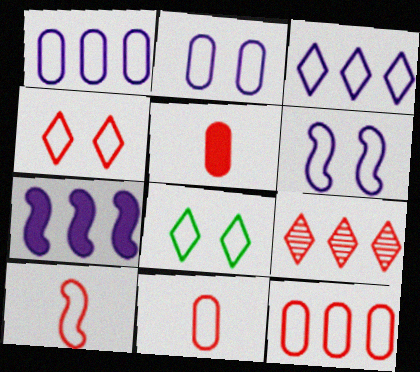[[1, 8, 10], 
[4, 10, 12]]